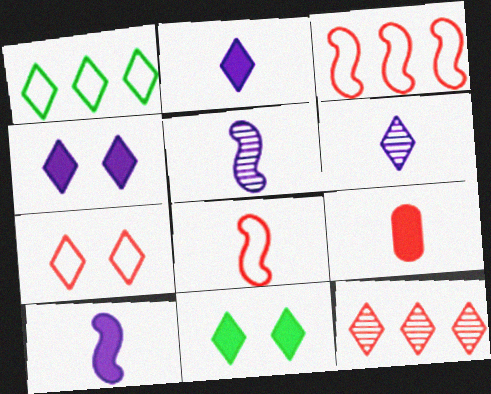[]